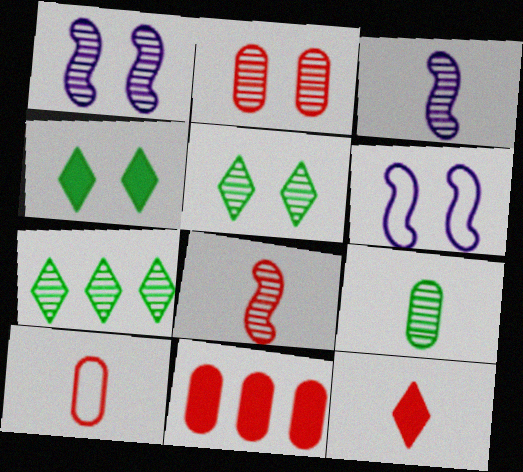[[1, 2, 5], 
[2, 3, 7], 
[2, 4, 6], 
[2, 10, 11], 
[8, 10, 12]]